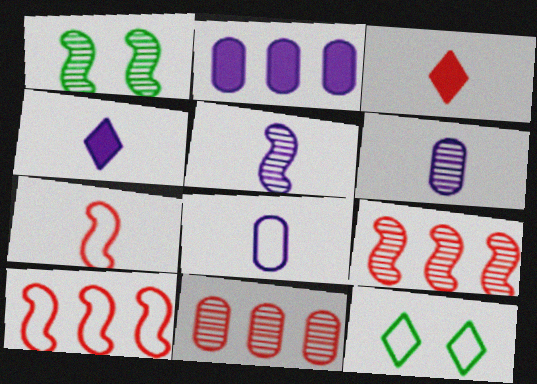[[1, 5, 9], 
[4, 5, 8], 
[8, 10, 12]]